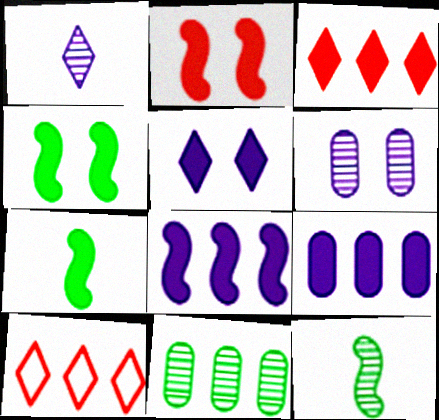[[2, 7, 8], 
[6, 7, 10], 
[8, 10, 11]]